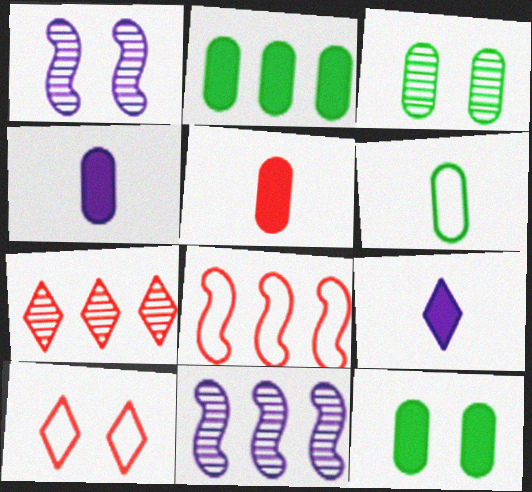[[1, 10, 12], 
[2, 3, 6], 
[3, 8, 9]]